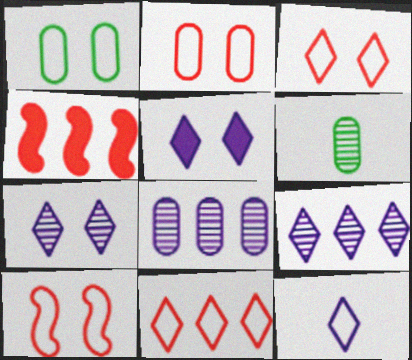[[2, 3, 10], 
[5, 9, 12]]